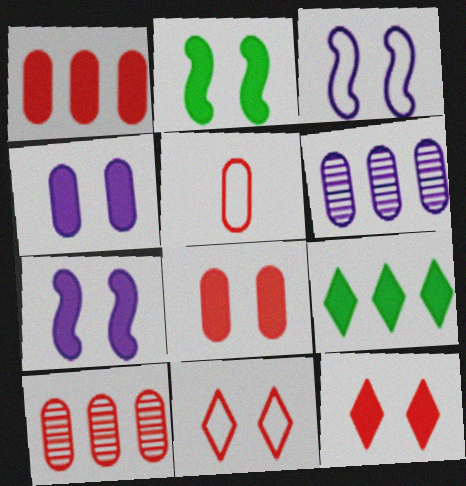[[2, 4, 12], 
[5, 8, 10]]